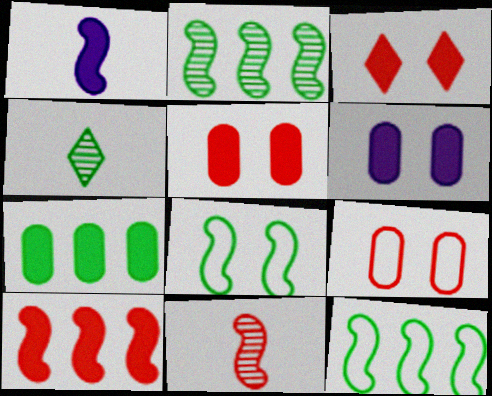[[1, 3, 7], 
[4, 7, 8]]